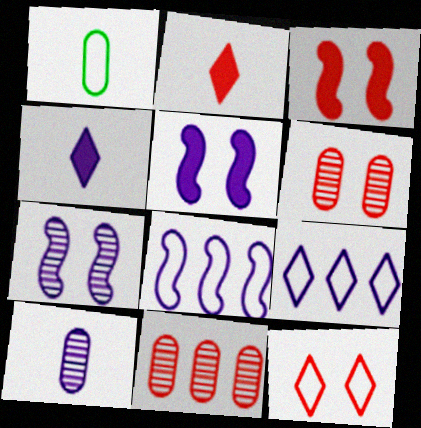[[1, 8, 12], 
[3, 6, 12], 
[5, 9, 10]]